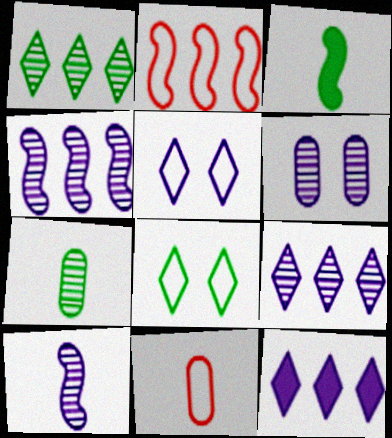[[6, 9, 10]]